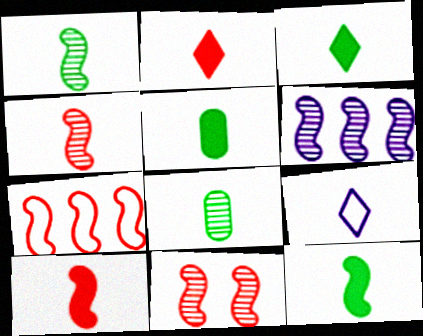[[1, 6, 11], 
[3, 5, 12], 
[4, 5, 9], 
[7, 10, 11], 
[8, 9, 10]]